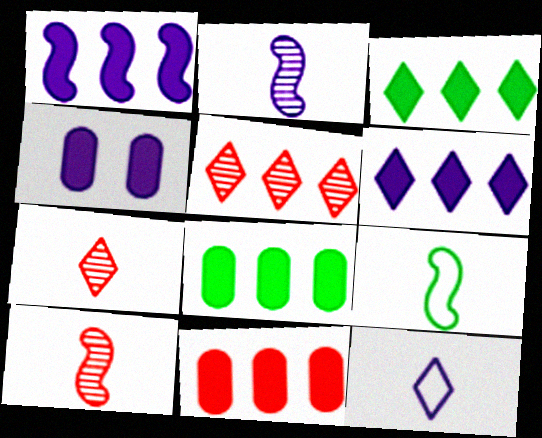[[1, 3, 11], 
[4, 5, 9]]